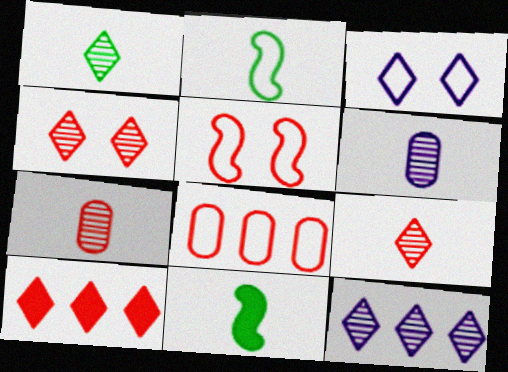[[1, 3, 10], 
[1, 4, 12], 
[2, 3, 8], 
[5, 7, 10]]